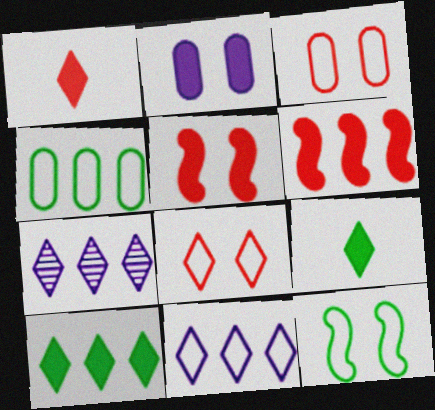[[2, 6, 9], 
[4, 6, 7], 
[7, 8, 9]]